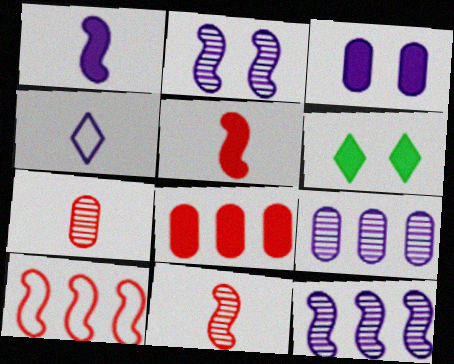[[1, 6, 8], 
[3, 4, 12]]